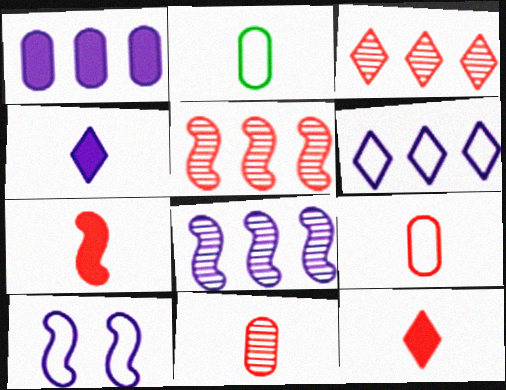[[1, 6, 8]]